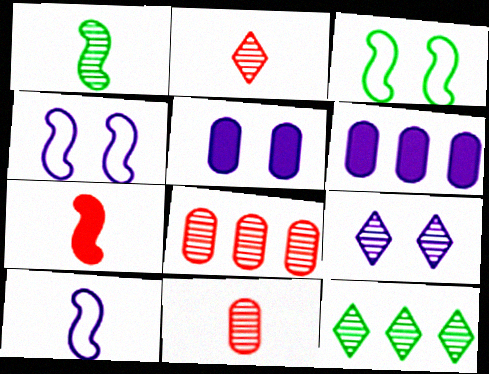[[1, 7, 10], 
[1, 8, 9], 
[2, 3, 6], 
[2, 9, 12], 
[4, 5, 9], 
[6, 9, 10]]